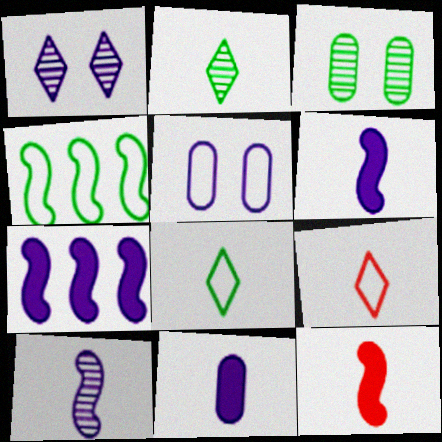[[3, 7, 9], 
[4, 5, 9]]